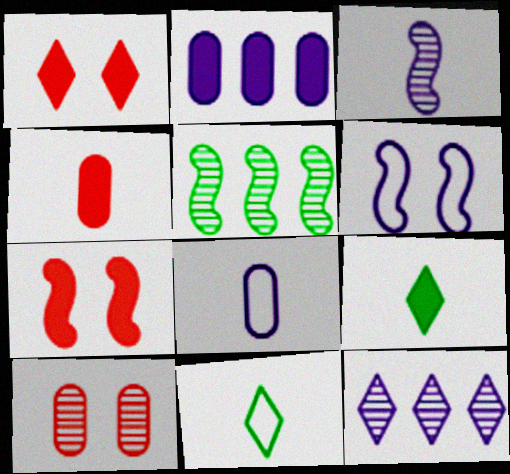[[1, 5, 8], 
[1, 11, 12], 
[2, 7, 9], 
[3, 4, 11]]